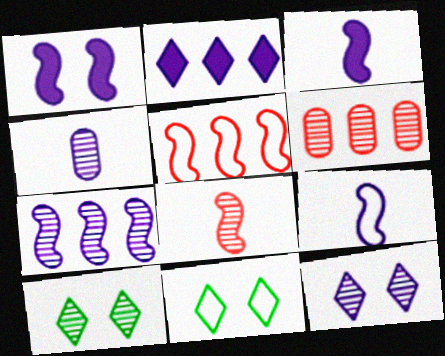[[1, 7, 9], 
[3, 6, 11], 
[4, 7, 12]]